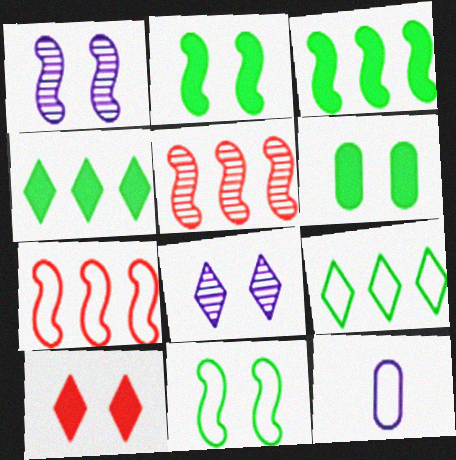[]